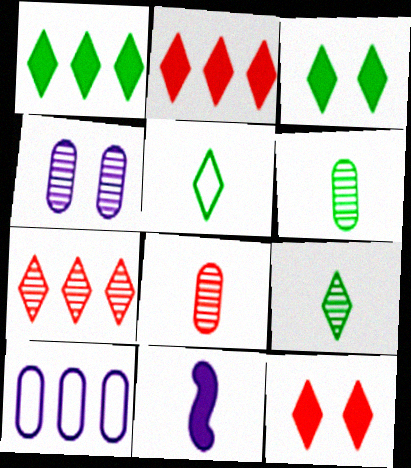[[5, 8, 11]]